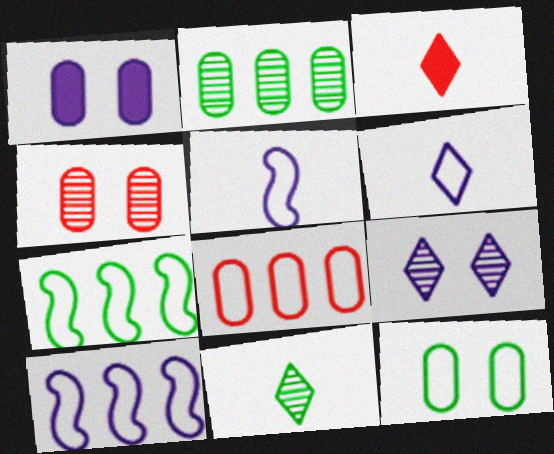[[1, 4, 12], 
[3, 6, 11]]